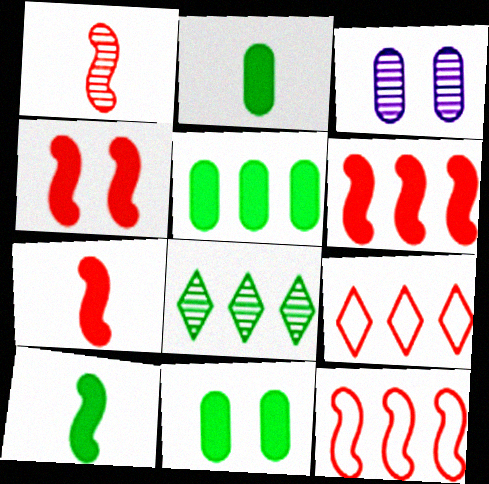[[1, 3, 8], 
[1, 4, 12], 
[2, 5, 11], 
[3, 9, 10], 
[4, 6, 7]]